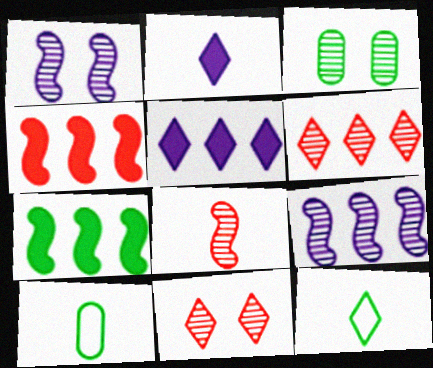[[1, 3, 11], 
[2, 8, 10], 
[3, 7, 12], 
[5, 11, 12]]